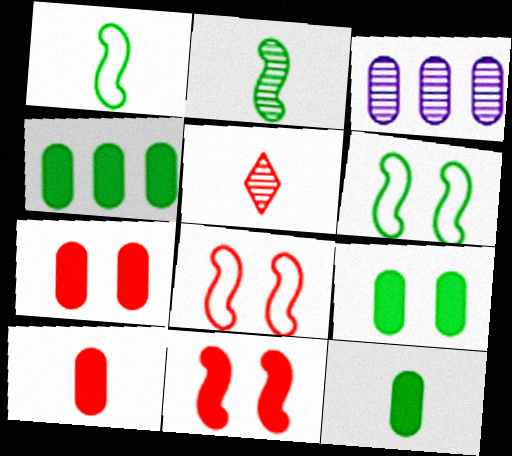[[4, 9, 12]]